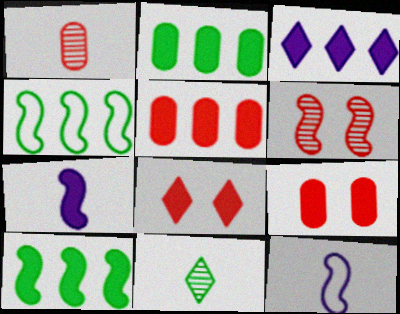[[2, 7, 8], 
[3, 5, 10], 
[4, 6, 7], 
[6, 10, 12]]